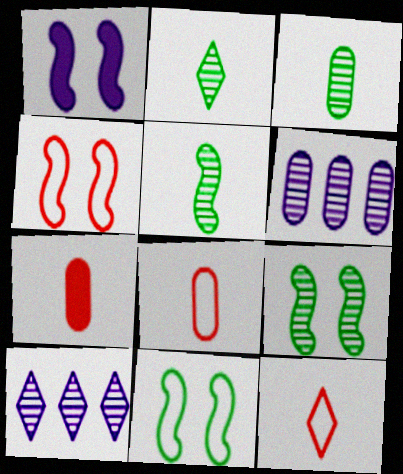[[1, 4, 9], 
[2, 3, 5], 
[7, 10, 11]]